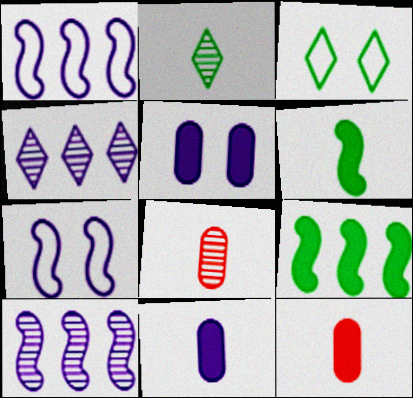[[3, 10, 12], 
[4, 7, 11]]